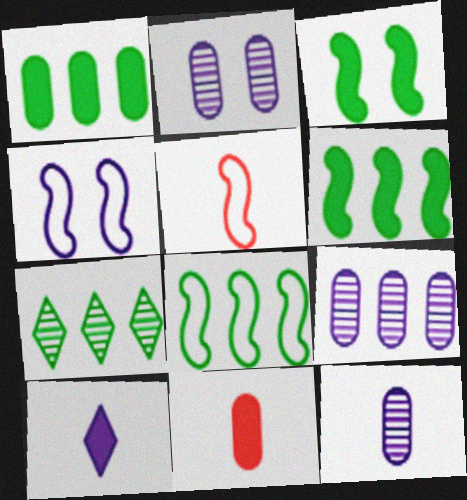[[1, 7, 8], 
[2, 9, 12], 
[4, 5, 8], 
[4, 7, 11], 
[4, 9, 10]]